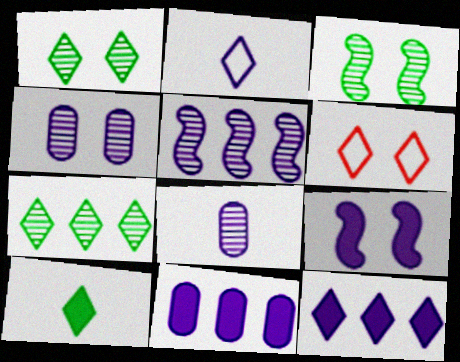[]